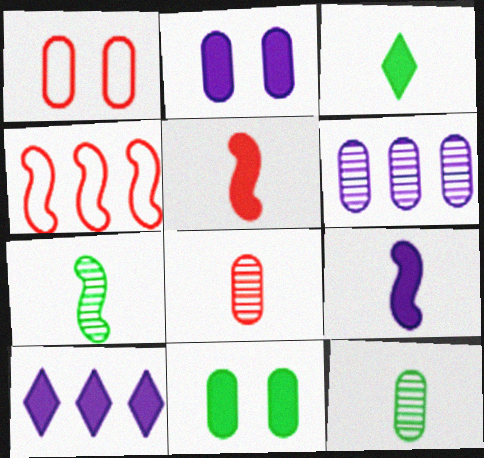[[1, 7, 10], 
[2, 9, 10], 
[5, 10, 11]]